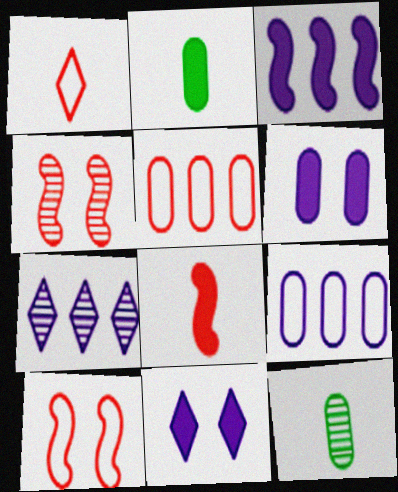[[1, 5, 10], 
[2, 7, 10], 
[3, 7, 9], 
[4, 7, 12], 
[5, 6, 12]]